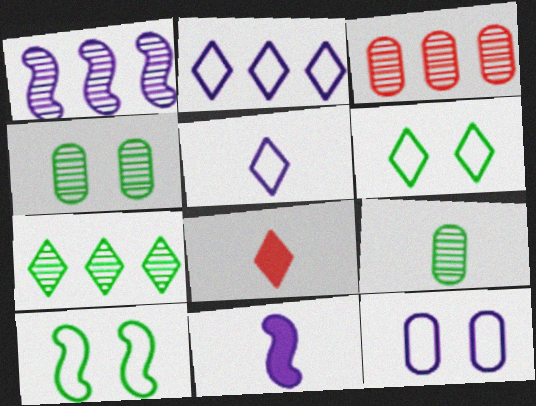[[1, 3, 7], 
[3, 6, 11]]